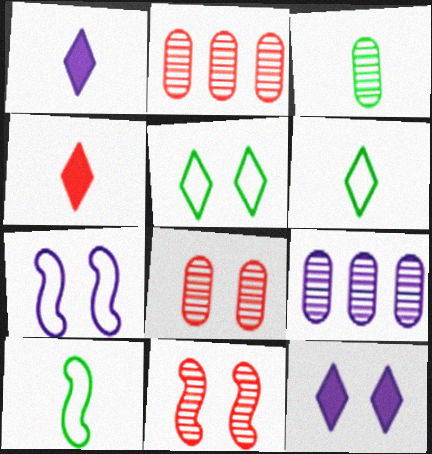[[1, 7, 9], 
[2, 10, 12], 
[3, 8, 9]]